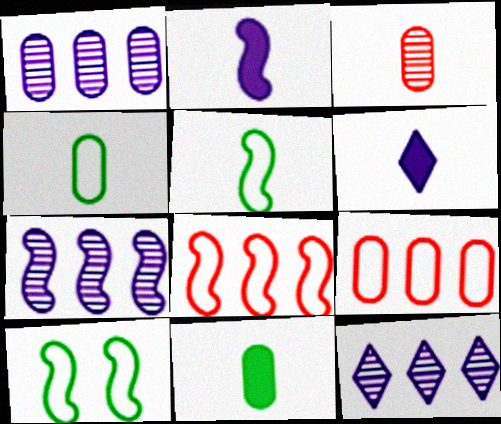[[1, 7, 12], 
[3, 5, 6]]